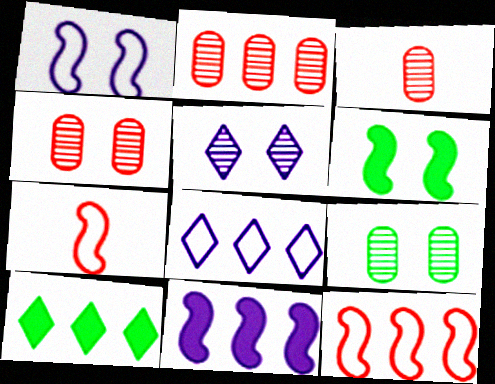[[1, 3, 10], 
[2, 3, 4], 
[3, 6, 8]]